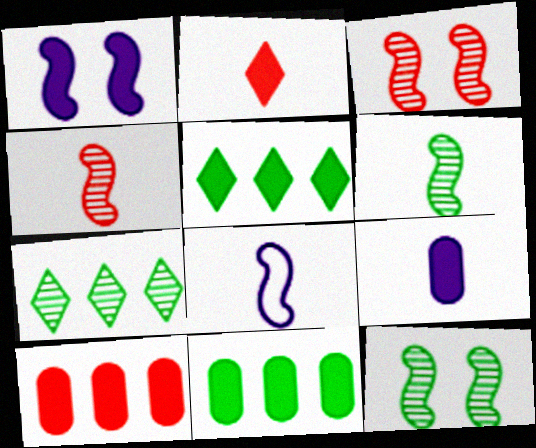[[1, 2, 11]]